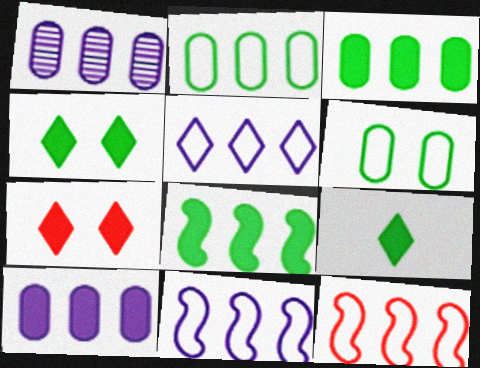[[2, 5, 12]]